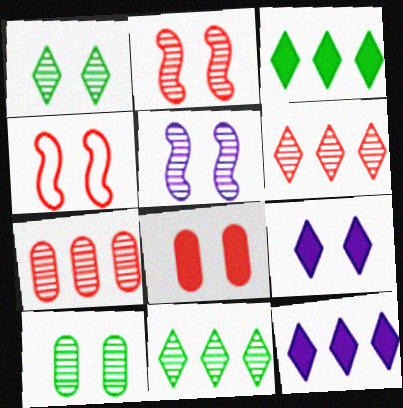[[4, 9, 10]]